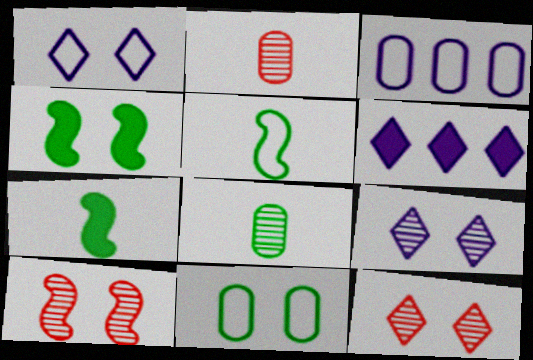[[3, 7, 12]]